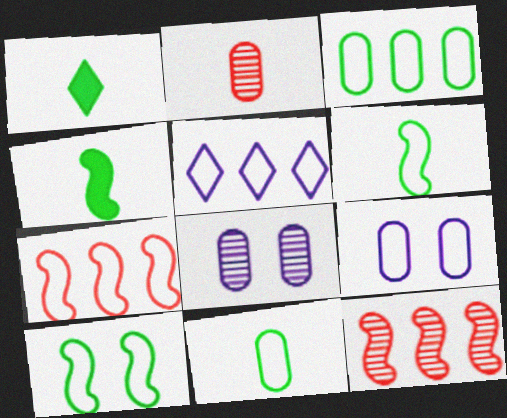[[1, 7, 8], 
[1, 9, 12], 
[3, 5, 7]]